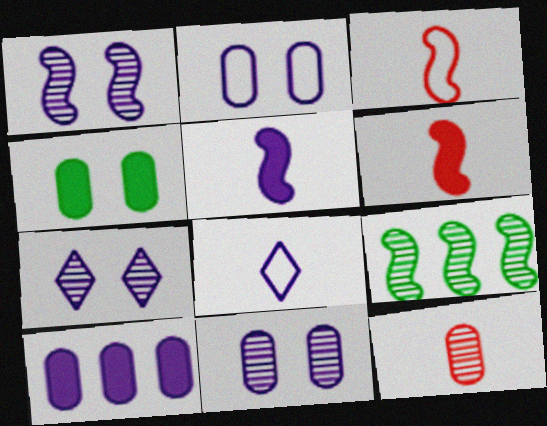[[1, 7, 11], 
[1, 8, 10], 
[7, 9, 12]]